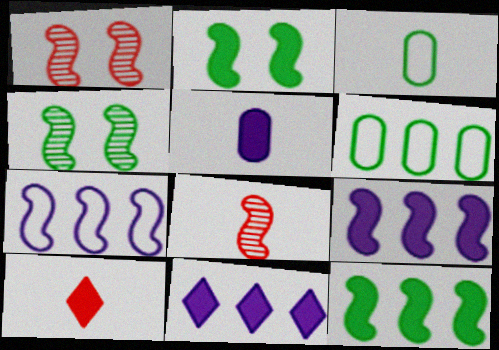[[1, 3, 11], 
[2, 7, 8]]